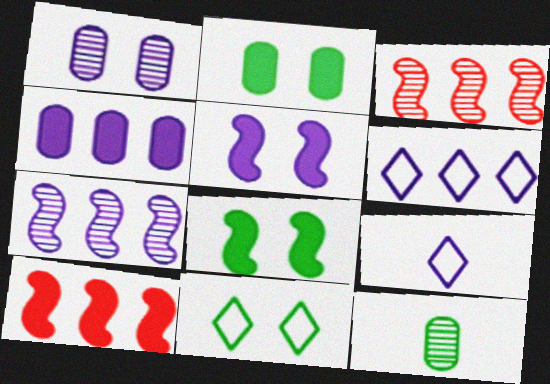[[2, 3, 9], 
[4, 6, 7]]